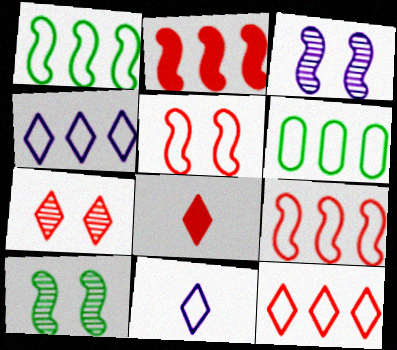[[3, 6, 8], 
[4, 6, 9], 
[5, 6, 11], 
[7, 8, 12]]